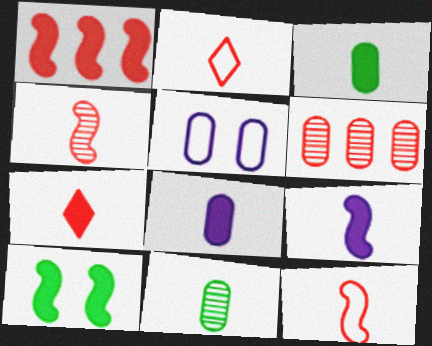[[1, 9, 10], 
[2, 9, 11], 
[3, 5, 6], 
[3, 7, 9]]